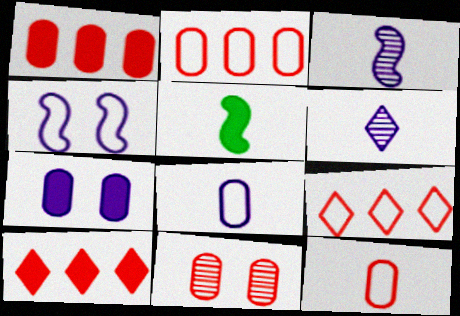[[1, 11, 12], 
[5, 6, 12], 
[5, 7, 10]]